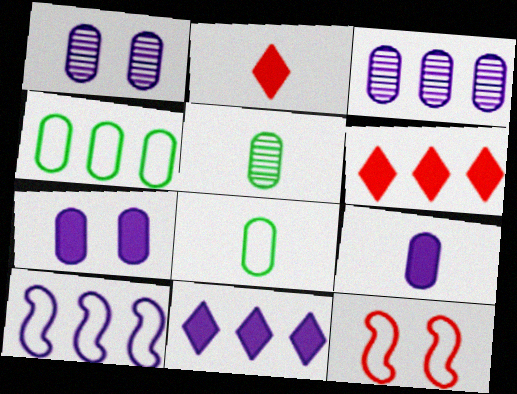[[3, 10, 11], 
[5, 11, 12]]